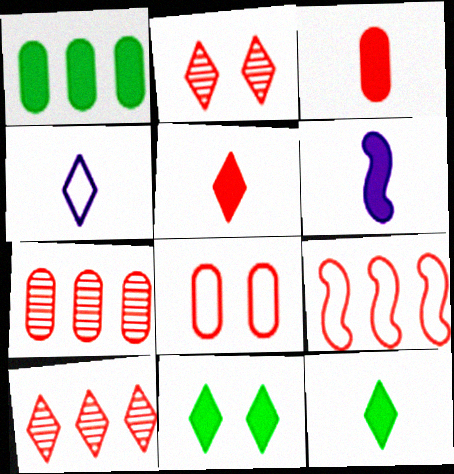[[2, 3, 9], 
[3, 6, 12], 
[3, 7, 8], 
[4, 10, 11]]